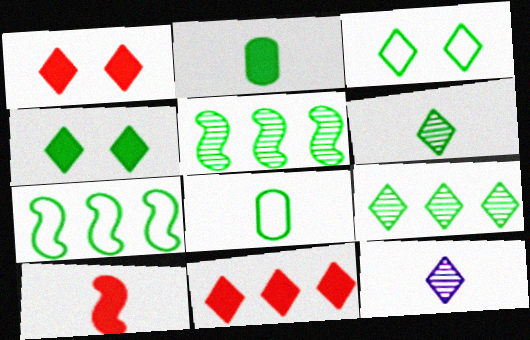[[2, 3, 5], 
[3, 7, 8], 
[3, 11, 12], 
[4, 5, 8], 
[8, 10, 12]]